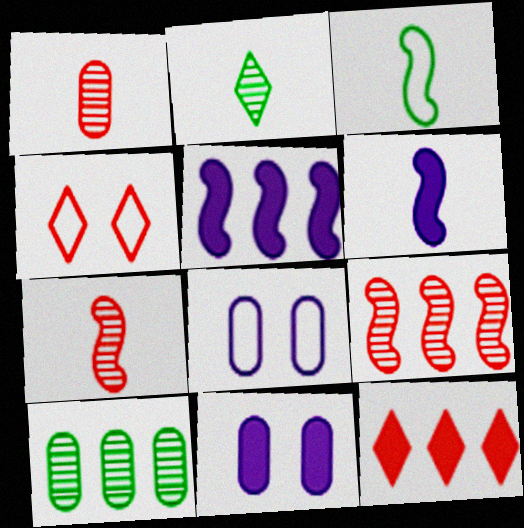[[3, 6, 7], 
[4, 6, 10]]